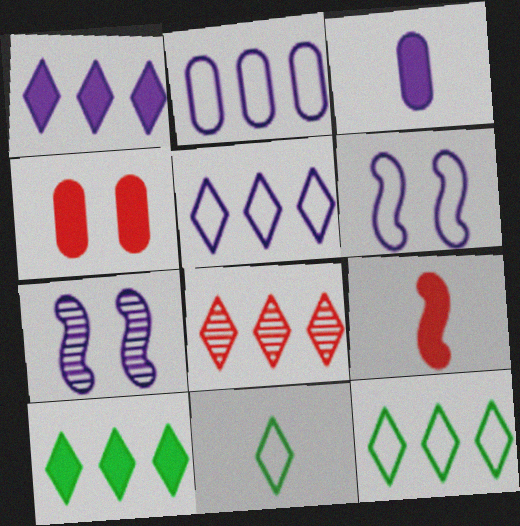[[1, 8, 12], 
[3, 5, 7], 
[5, 8, 10]]